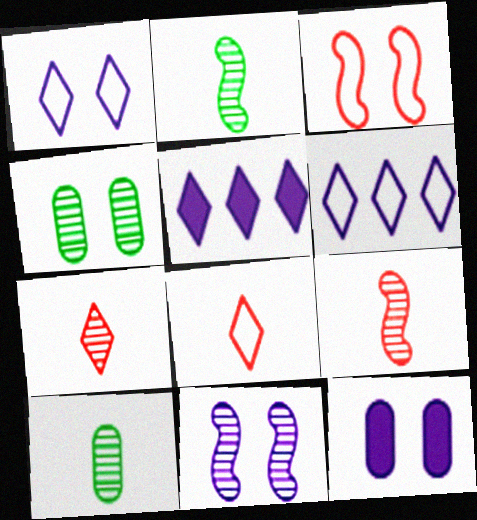[[1, 11, 12], 
[3, 5, 10]]